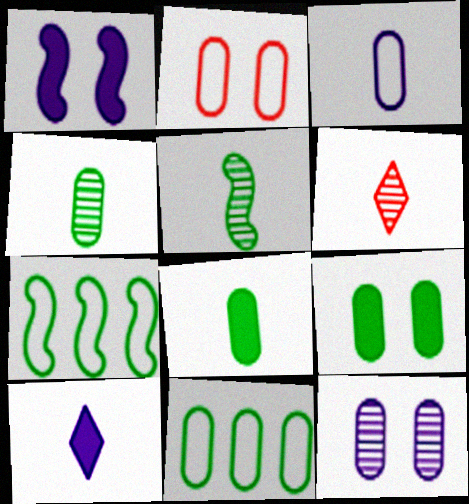[[1, 6, 11], 
[2, 3, 11], 
[2, 9, 12], 
[4, 9, 11]]